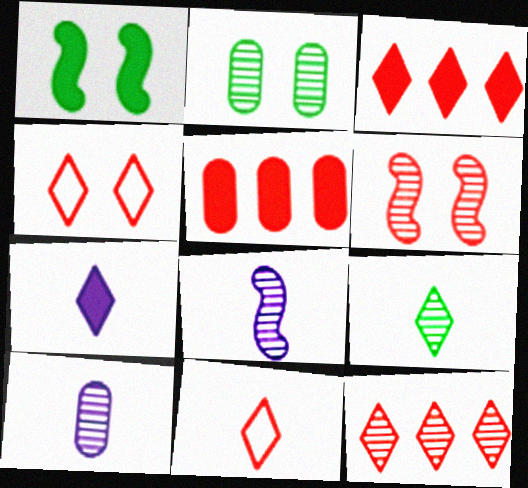[[1, 5, 7], 
[2, 8, 12], 
[5, 6, 11], 
[7, 9, 11]]